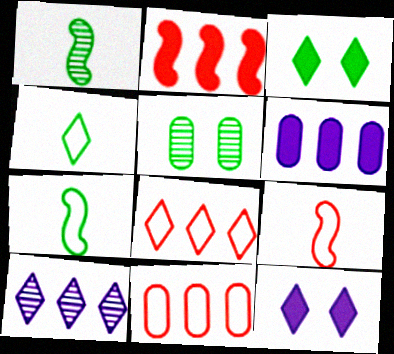[[1, 11, 12]]